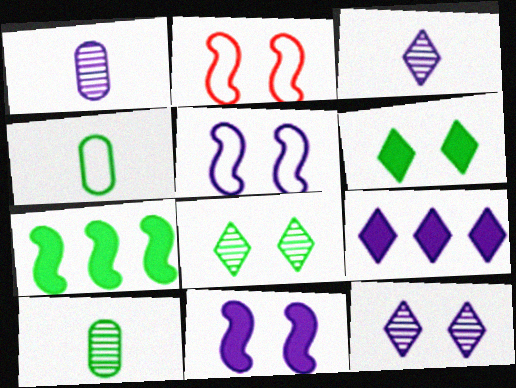[[1, 5, 9], 
[2, 9, 10], 
[4, 7, 8]]